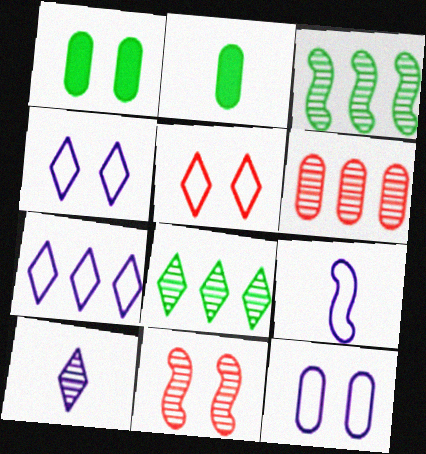[[1, 4, 11], 
[2, 6, 12], 
[2, 7, 11], 
[7, 9, 12]]